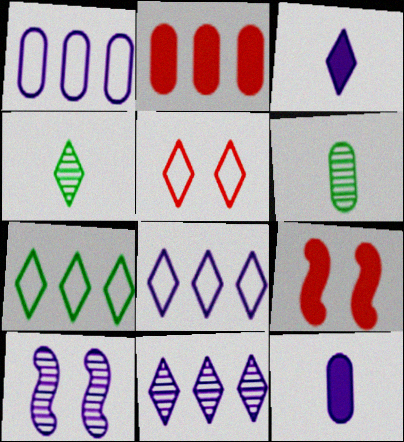[[1, 3, 10], 
[1, 4, 9], 
[6, 8, 9], 
[8, 10, 12]]